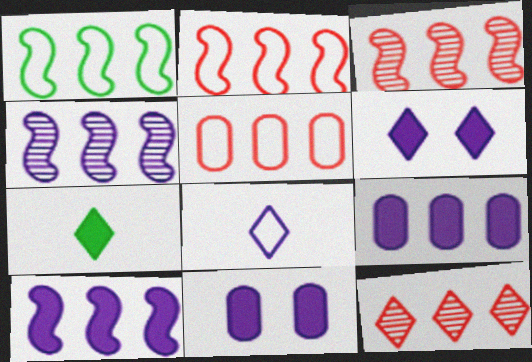[[1, 3, 10], 
[1, 9, 12], 
[4, 8, 11]]